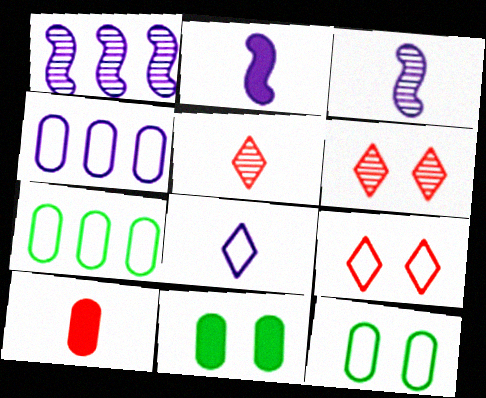[[2, 6, 7]]